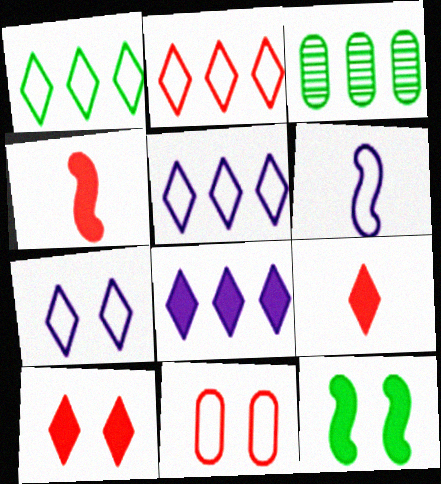[[1, 2, 5], 
[1, 6, 11], 
[3, 4, 7], 
[3, 6, 10]]